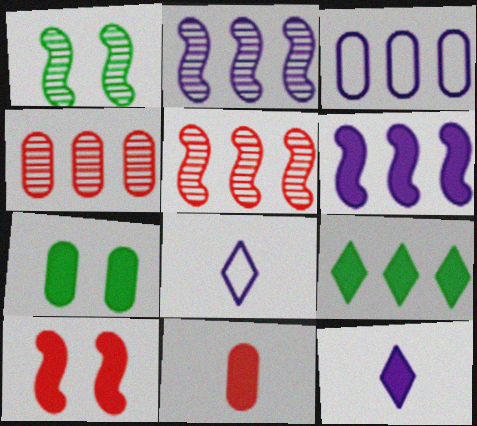[[3, 5, 9], 
[5, 7, 8]]